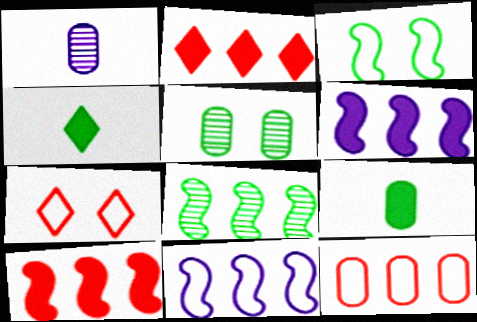[[1, 2, 3], 
[8, 10, 11]]